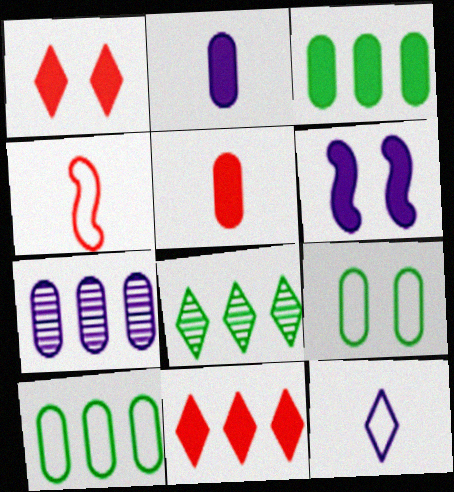[[1, 8, 12], 
[5, 7, 9], 
[6, 7, 12]]